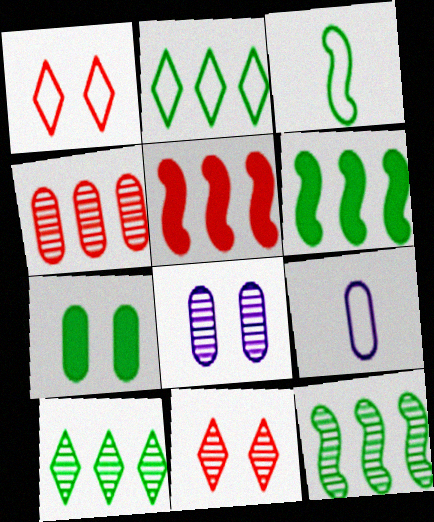[[3, 7, 10], 
[4, 7, 9], 
[6, 9, 11]]